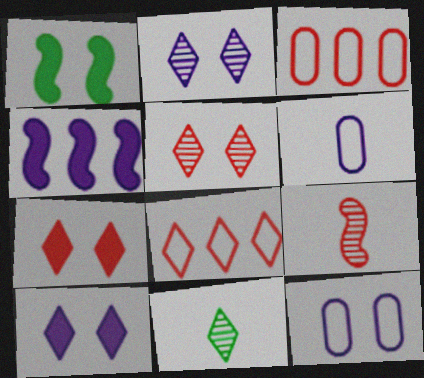[[1, 5, 12], 
[2, 4, 6], 
[3, 7, 9], 
[8, 10, 11]]